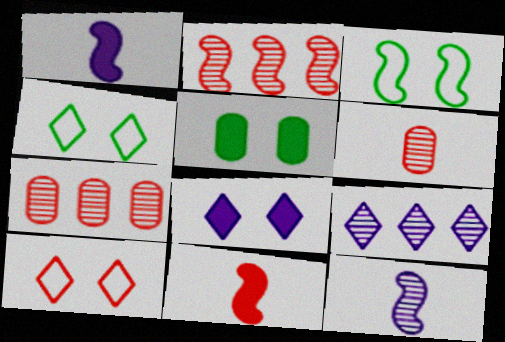[[1, 2, 3], 
[1, 4, 7], 
[7, 10, 11]]